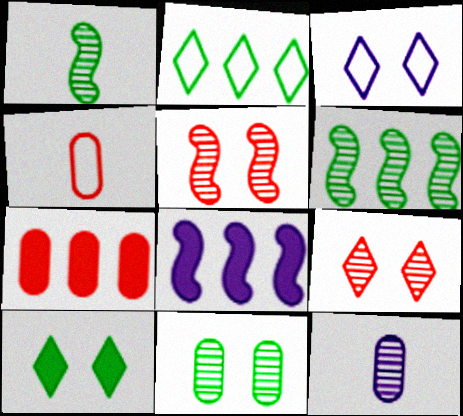[[1, 3, 7], 
[3, 8, 12], 
[3, 9, 10], 
[6, 9, 12]]